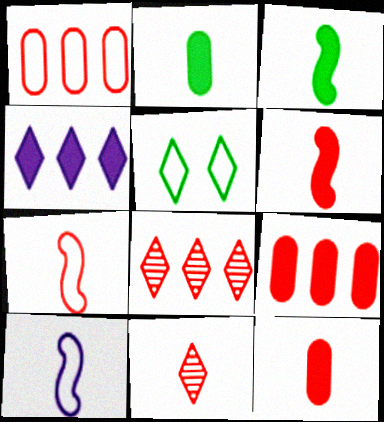[[1, 5, 10], 
[2, 10, 11], 
[4, 5, 11], 
[7, 11, 12]]